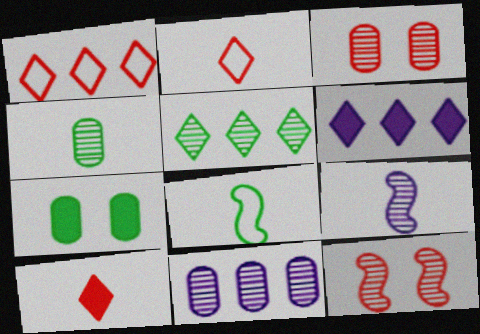[[1, 5, 6], 
[1, 7, 9], 
[3, 4, 11], 
[3, 5, 9], 
[3, 6, 8], 
[5, 7, 8]]